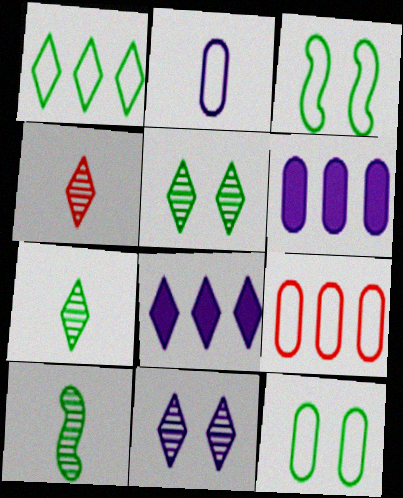[[2, 9, 12], 
[3, 4, 6]]